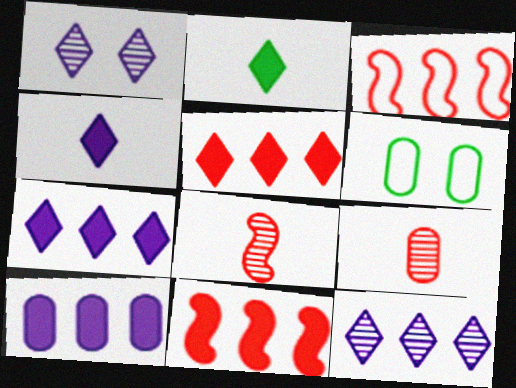[[6, 7, 8], 
[6, 9, 10]]